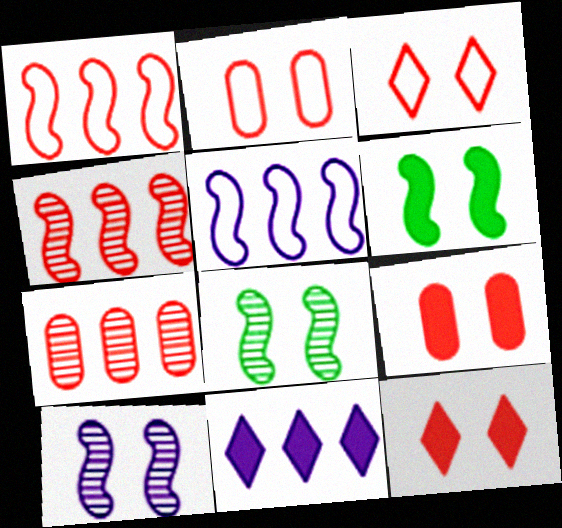[]